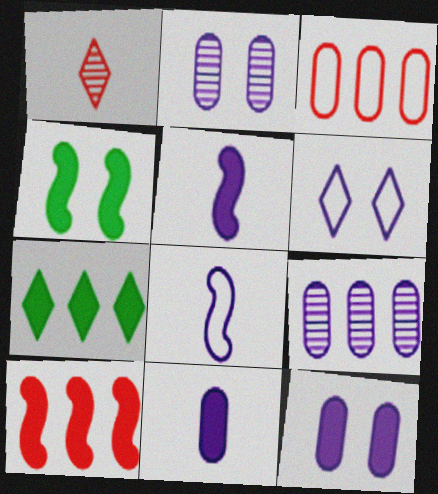[[1, 6, 7], 
[4, 5, 10], 
[5, 6, 9]]